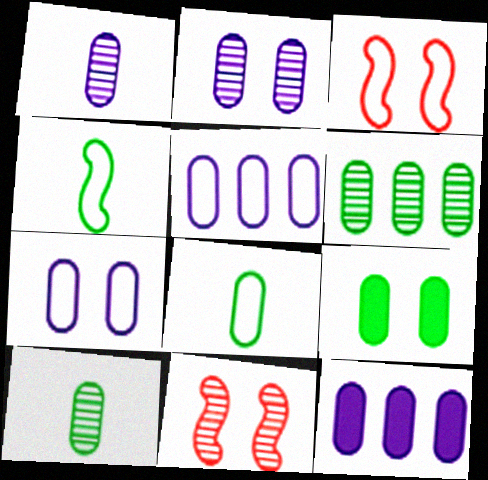[[1, 7, 12], 
[6, 8, 9]]